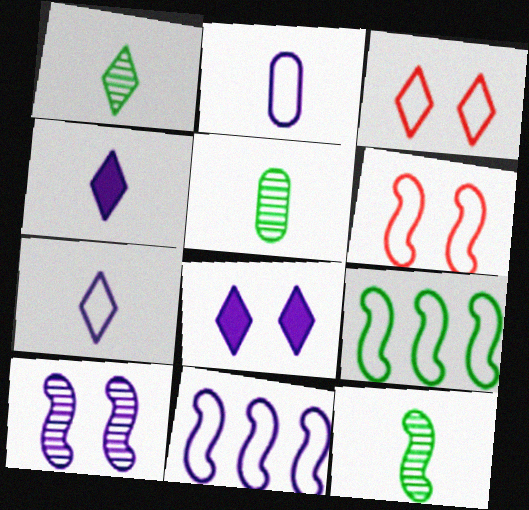[[1, 5, 12], 
[2, 3, 9]]